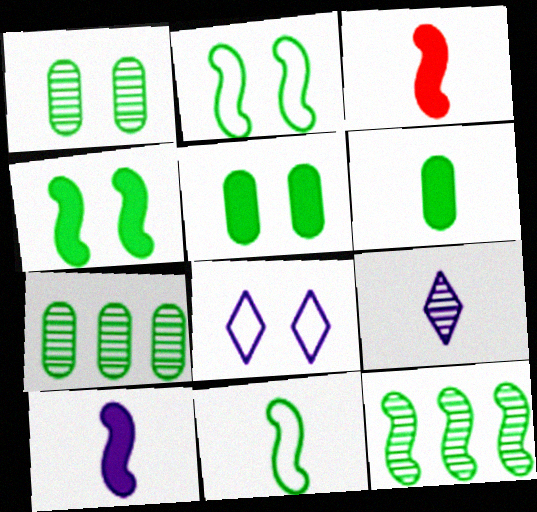[[3, 7, 8], 
[4, 11, 12]]